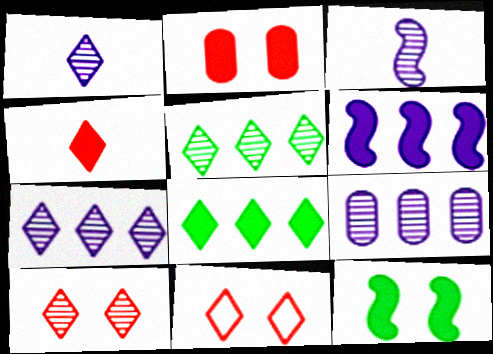[[1, 5, 10], 
[1, 8, 11]]